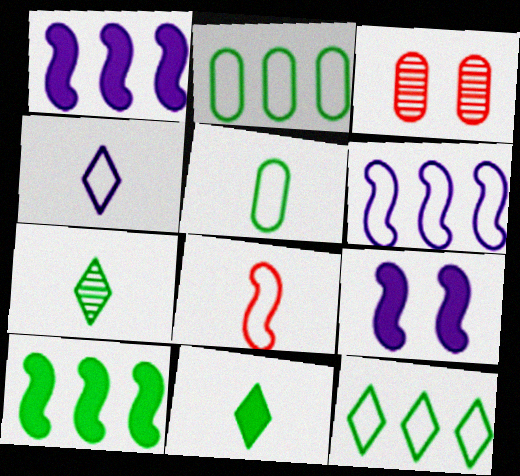[[3, 4, 10], 
[3, 6, 11], 
[4, 5, 8]]